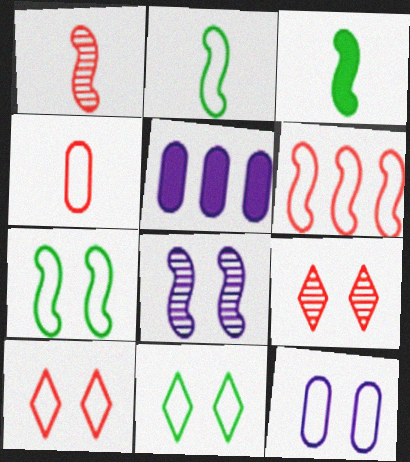[[1, 5, 11], 
[2, 5, 9], 
[3, 6, 8], 
[4, 6, 10], 
[7, 10, 12]]